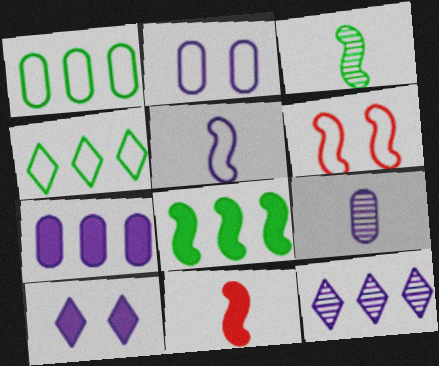[[2, 7, 9], 
[3, 5, 11]]